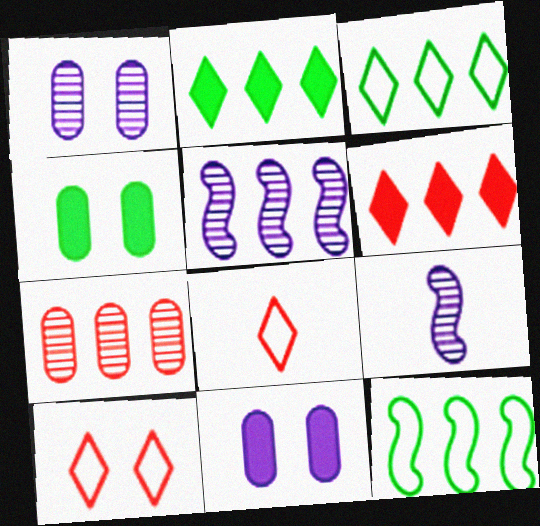[[4, 5, 8]]